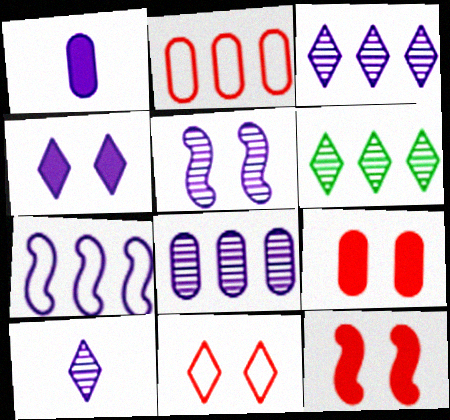[[5, 8, 10]]